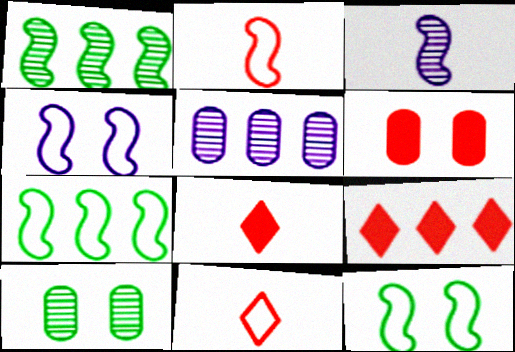[[2, 4, 7], 
[5, 7, 9], 
[5, 8, 12]]